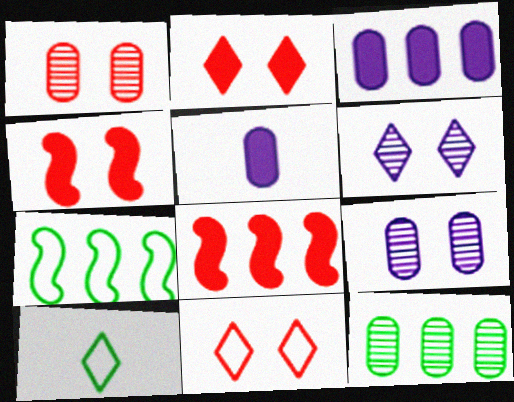[[1, 4, 11], 
[8, 9, 10]]